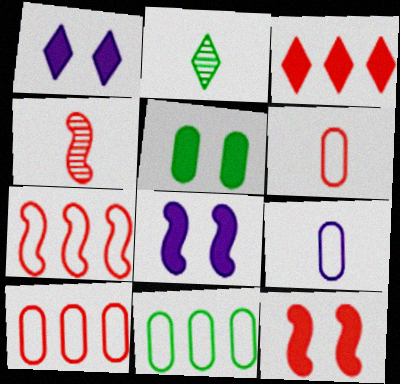[[1, 4, 11], 
[1, 5, 12], 
[2, 8, 10], 
[4, 7, 12]]